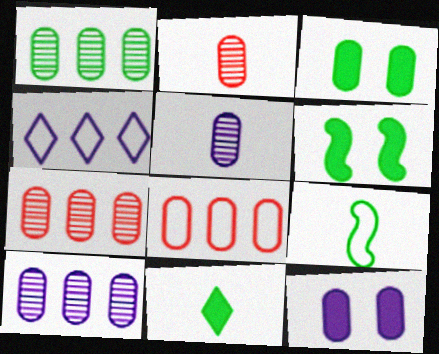[[1, 7, 10], 
[2, 4, 6], 
[3, 5, 8]]